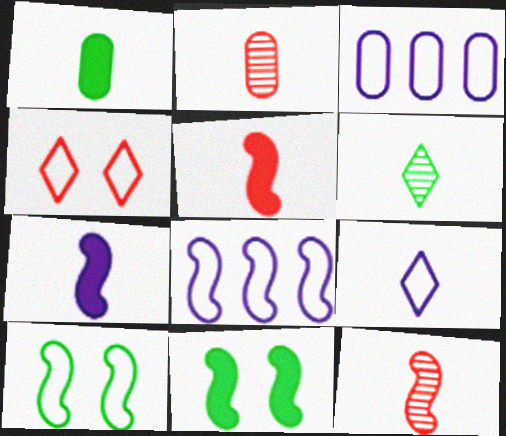[[1, 9, 12], 
[8, 11, 12]]